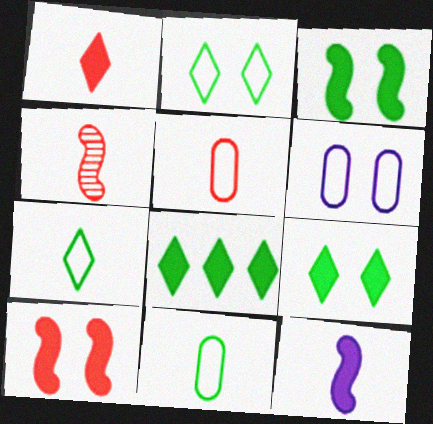[[1, 4, 5], 
[4, 6, 8]]